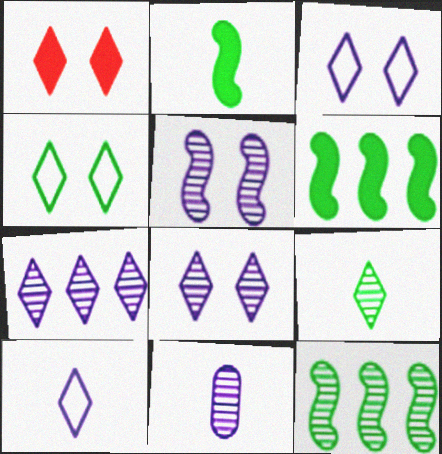[[1, 4, 8], 
[5, 7, 11]]